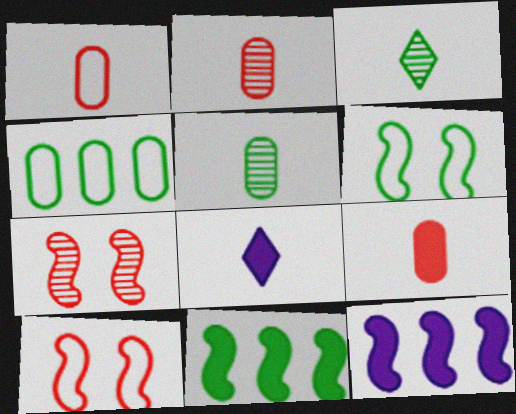[[1, 2, 9], 
[4, 7, 8]]